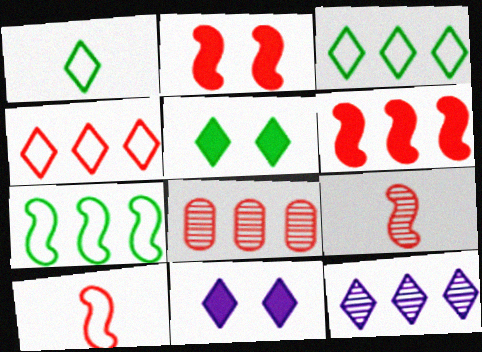[[4, 6, 8]]